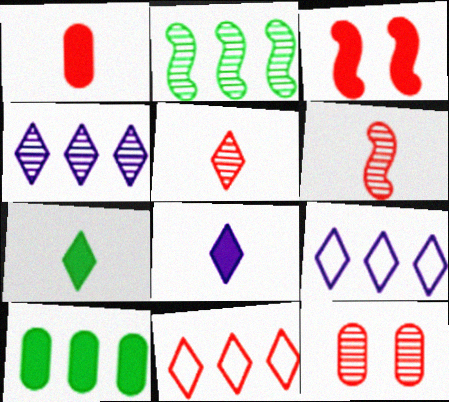[[3, 8, 10]]